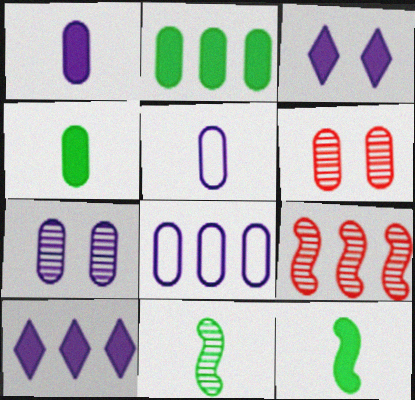[[1, 7, 8], 
[2, 5, 6], 
[4, 6, 8]]